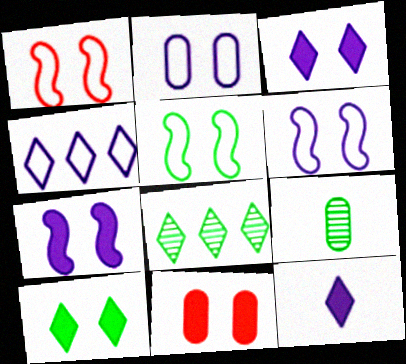[[1, 5, 6], 
[7, 10, 11]]